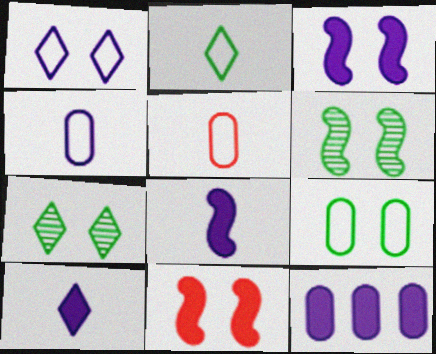[[3, 10, 12]]